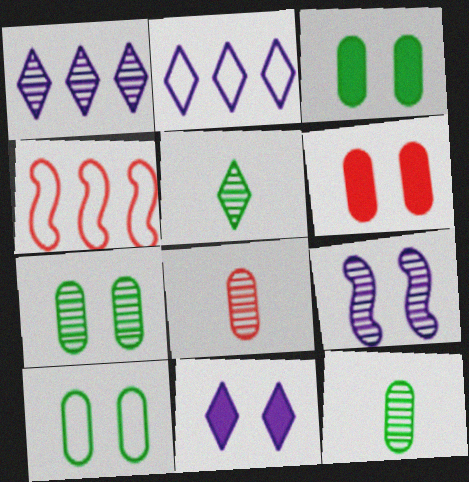[[3, 7, 10], 
[4, 11, 12]]